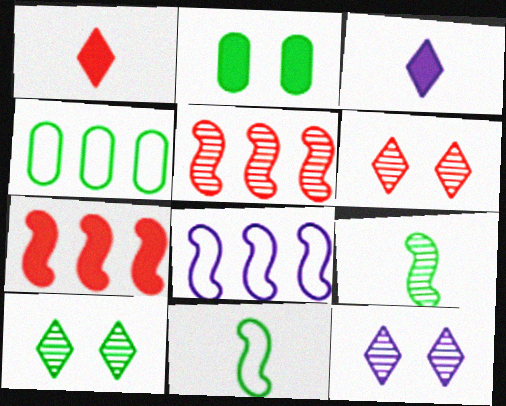[[2, 3, 7], 
[6, 10, 12]]